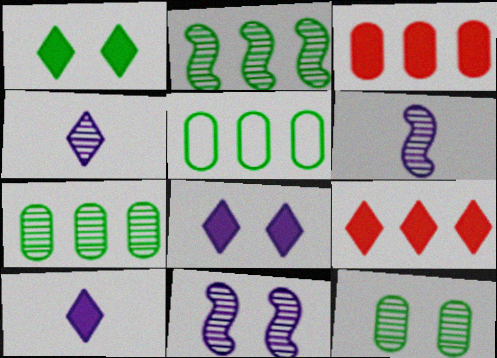[[1, 9, 10]]